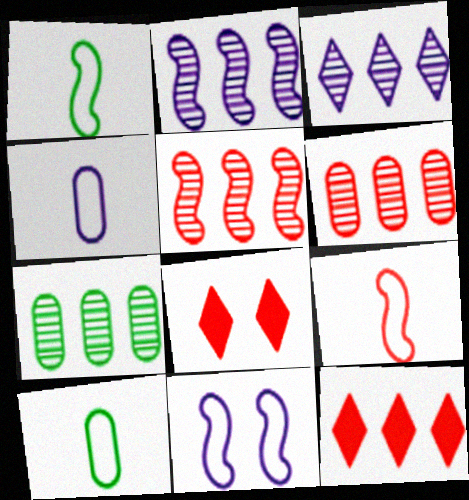[[2, 8, 10], 
[3, 5, 7], 
[6, 8, 9]]